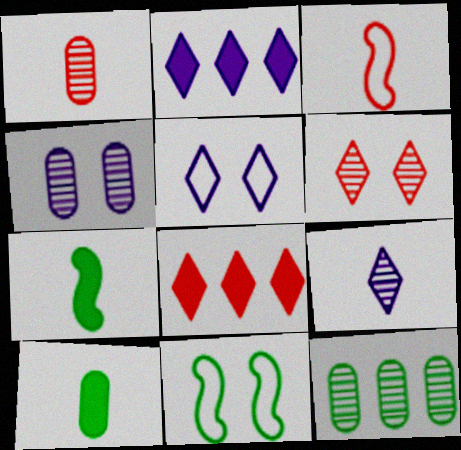[[1, 2, 11], 
[1, 4, 12], 
[2, 5, 9], 
[3, 9, 10]]